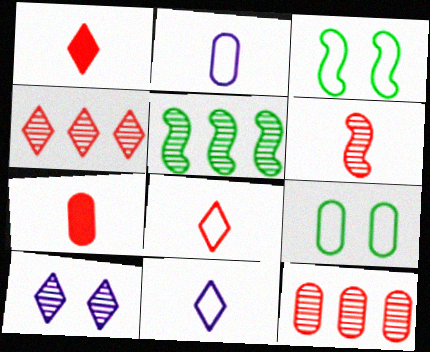[[6, 7, 8]]